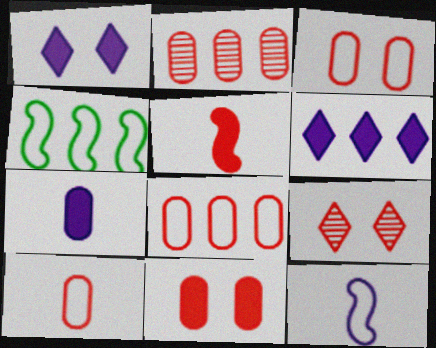[[2, 4, 6], 
[2, 10, 11], 
[3, 8, 10], 
[4, 7, 9], 
[5, 8, 9]]